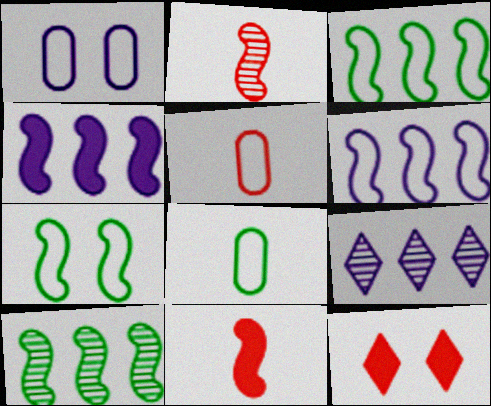[[2, 4, 7]]